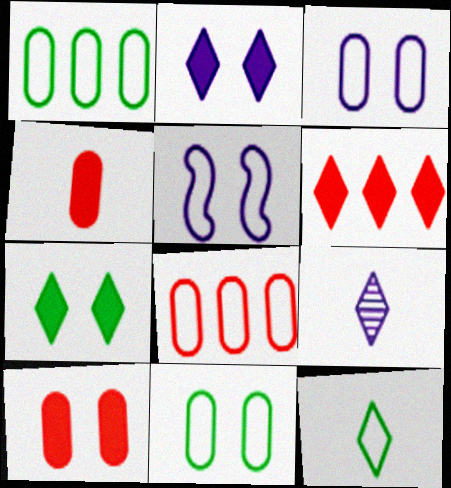[[5, 8, 12]]